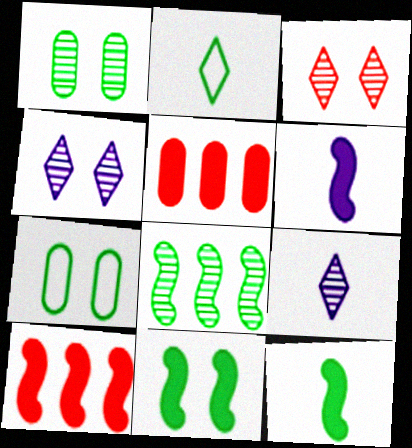[[6, 10, 11], 
[7, 9, 10]]